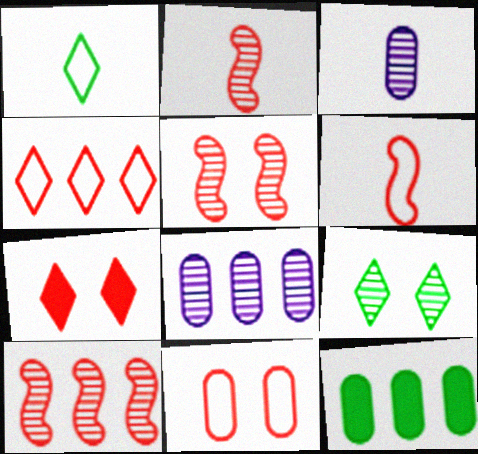[[2, 5, 10], 
[2, 8, 9], 
[3, 9, 10], 
[3, 11, 12], 
[4, 6, 11], 
[5, 7, 11]]